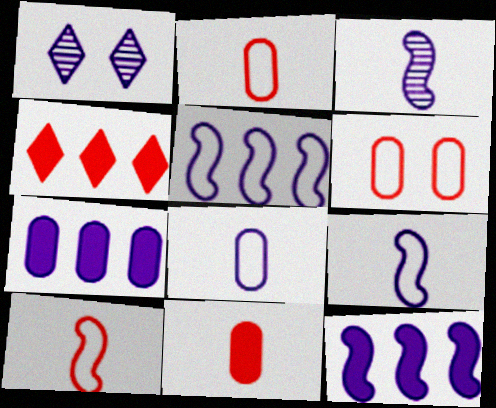[[1, 7, 9], 
[1, 8, 12]]